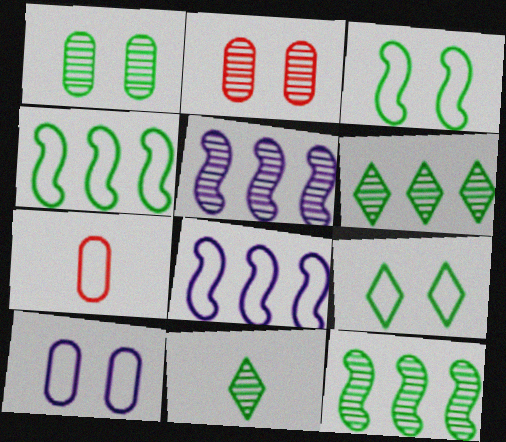[[1, 11, 12], 
[2, 5, 11], 
[7, 8, 9]]